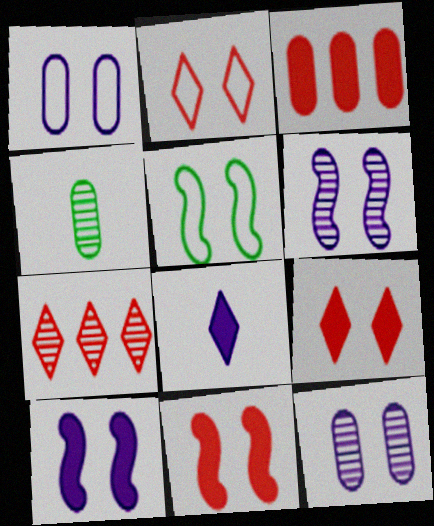[[1, 2, 5], 
[1, 3, 4], 
[4, 6, 7], 
[5, 6, 11], 
[5, 9, 12]]